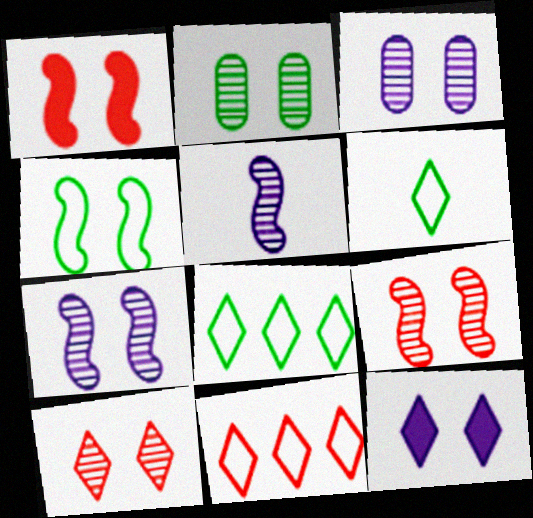[[1, 4, 7], 
[2, 7, 10]]